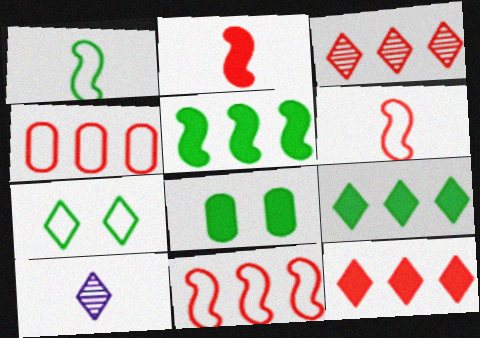[[7, 10, 12], 
[8, 10, 11]]